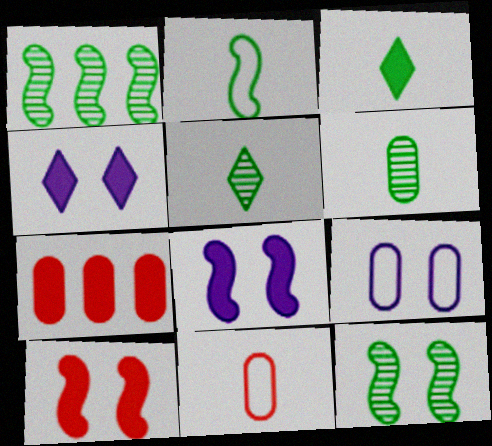[[1, 4, 11], 
[2, 3, 6], 
[3, 7, 8], 
[6, 7, 9]]